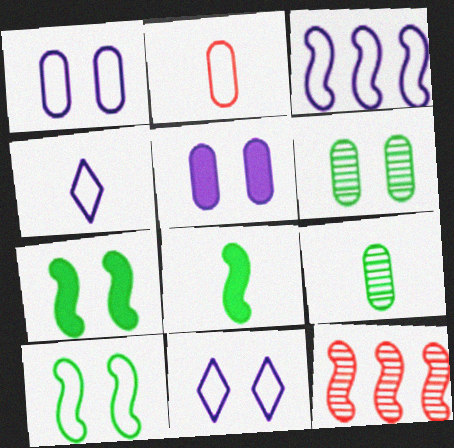[[1, 3, 4]]